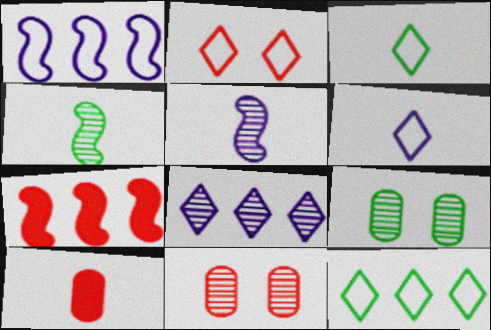[[2, 6, 12], 
[3, 5, 10], 
[4, 6, 10], 
[4, 8, 11], 
[6, 7, 9]]